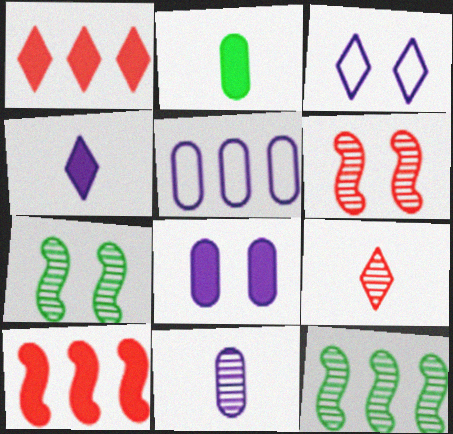[[1, 5, 12], 
[5, 8, 11]]